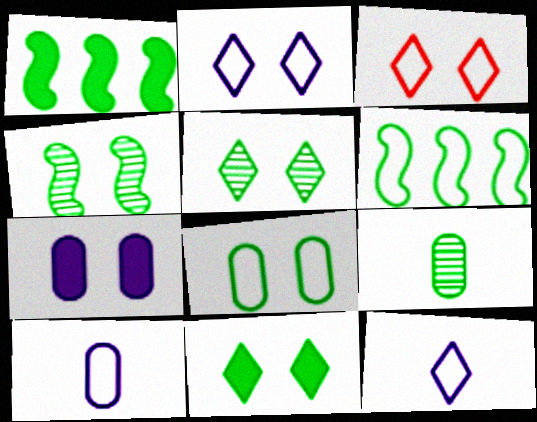[[3, 4, 7], 
[3, 6, 10], 
[4, 8, 11], 
[6, 9, 11]]